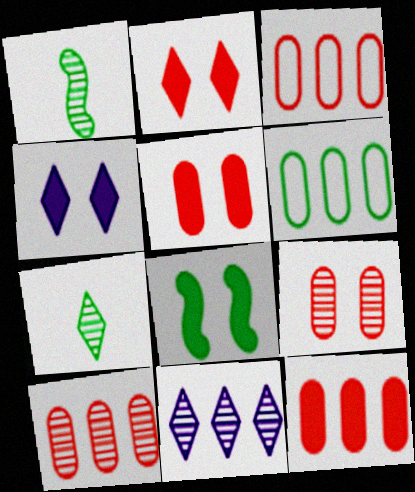[[1, 3, 4], 
[1, 9, 11], 
[3, 10, 12], 
[4, 5, 8], 
[6, 7, 8]]